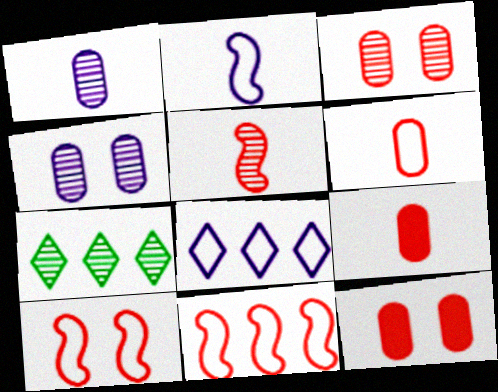[[2, 7, 12], 
[4, 5, 7]]